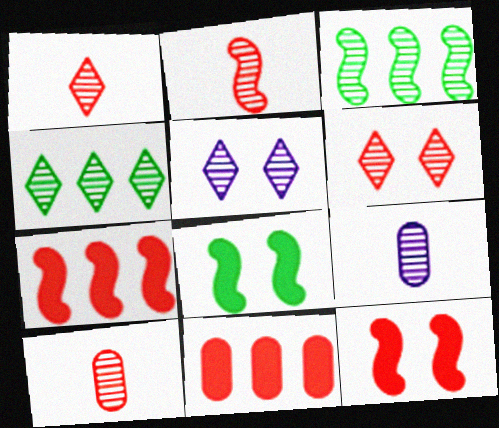[[1, 2, 10], 
[1, 4, 5], 
[3, 5, 10], 
[3, 6, 9]]